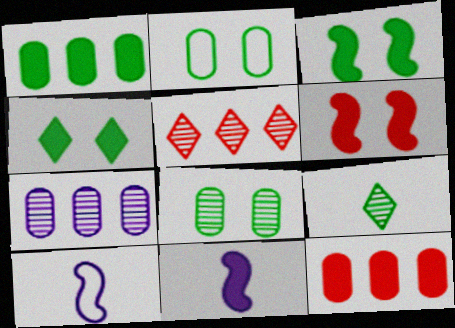[[2, 5, 11], 
[4, 11, 12]]